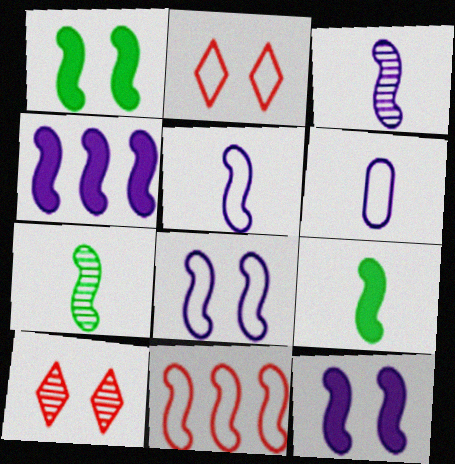[[1, 3, 11], 
[3, 4, 8], 
[7, 11, 12]]